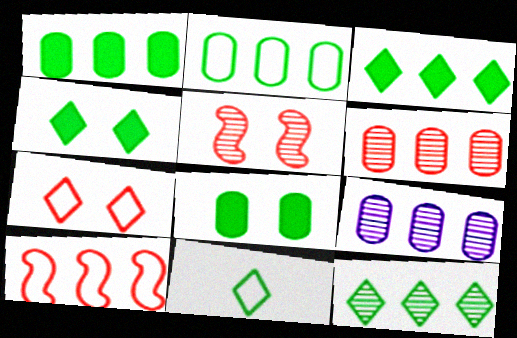[[3, 9, 10], 
[4, 11, 12]]